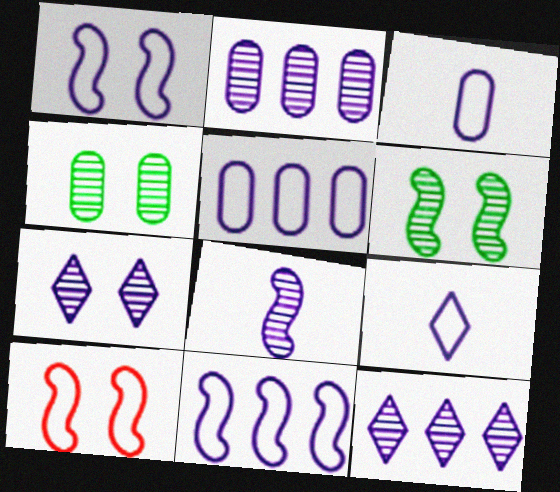[[1, 5, 9], 
[2, 7, 8]]